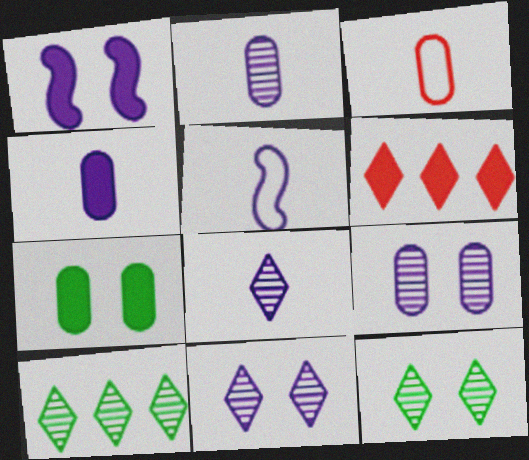[[1, 3, 10], 
[4, 5, 8]]